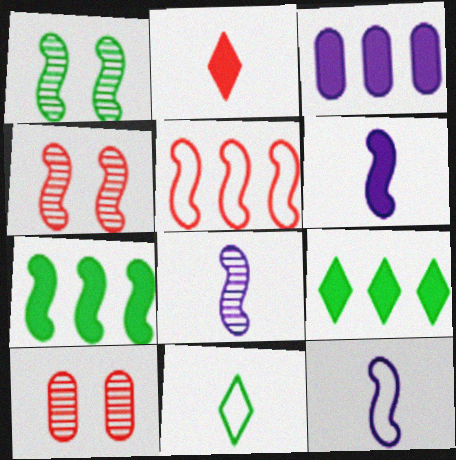[[1, 5, 6], 
[2, 5, 10], 
[3, 4, 11], 
[4, 7, 12], 
[6, 8, 12], 
[9, 10, 12]]